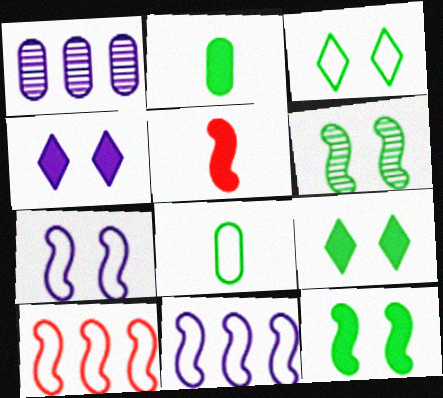[[1, 3, 5], 
[5, 6, 11]]